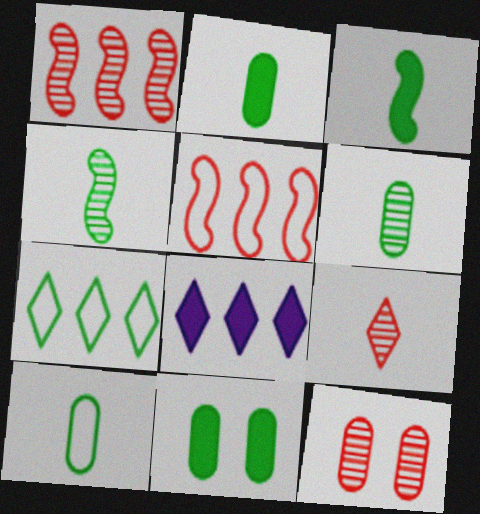[[1, 9, 12], 
[2, 6, 10], 
[4, 7, 11]]